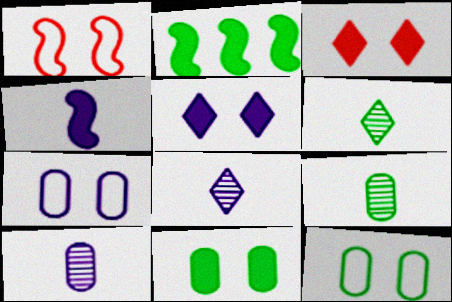[[2, 6, 12]]